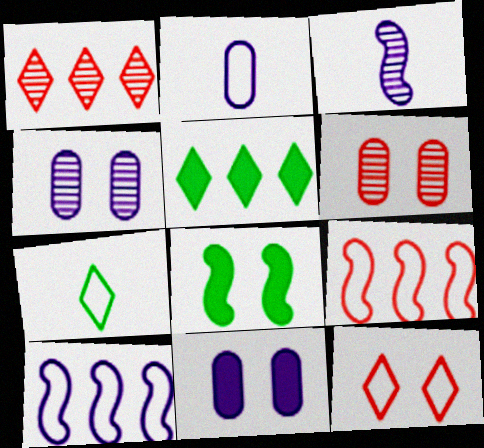[[1, 2, 8], 
[3, 8, 9], 
[4, 8, 12]]